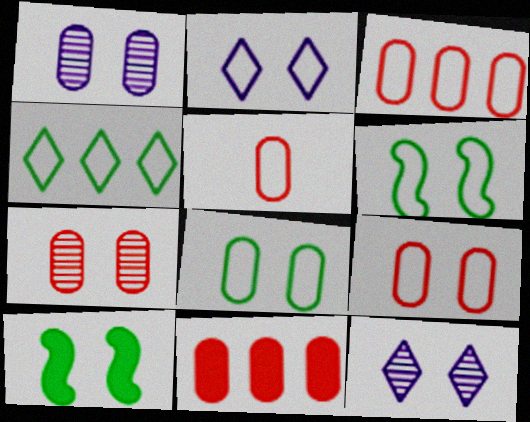[[2, 6, 9], 
[2, 7, 10], 
[3, 5, 9], 
[5, 7, 11], 
[9, 10, 12]]